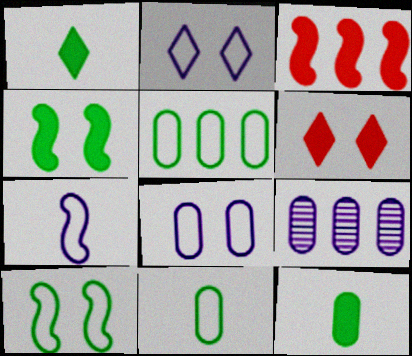[]